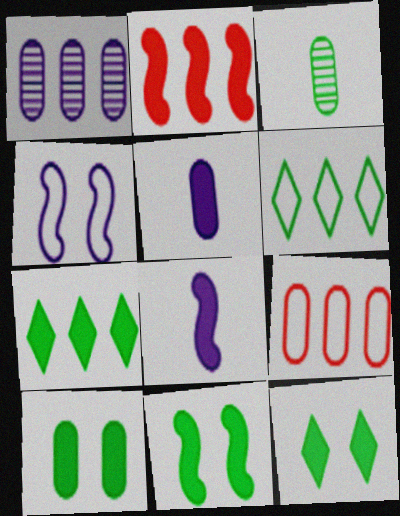[[1, 2, 6], 
[2, 5, 12], 
[2, 8, 11], 
[3, 6, 11], 
[10, 11, 12]]